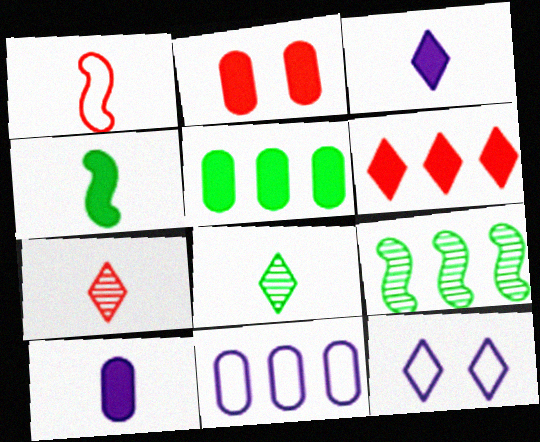[[1, 8, 10], 
[2, 5, 10], 
[6, 8, 12], 
[6, 9, 11]]